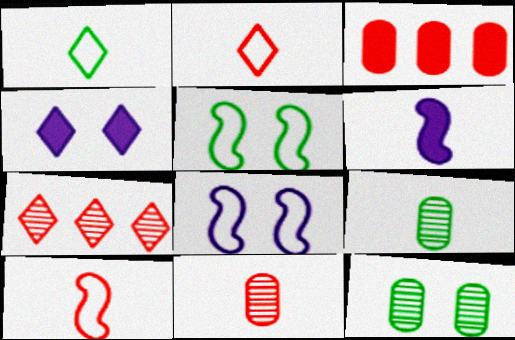[[1, 4, 7], 
[1, 6, 11], 
[2, 6, 9]]